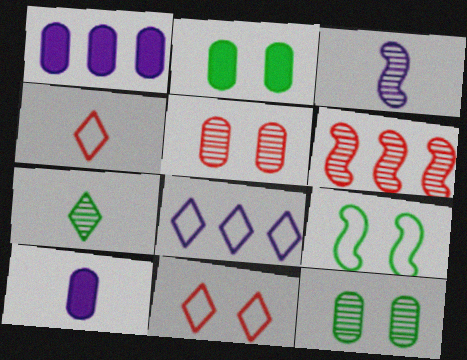[]